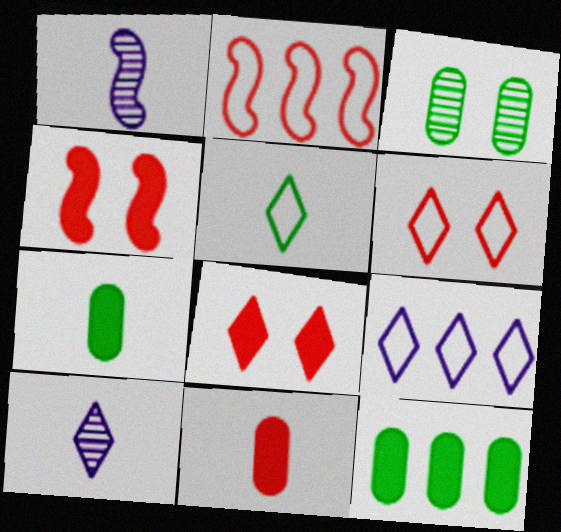[[1, 5, 11], 
[1, 6, 12], 
[5, 6, 9]]